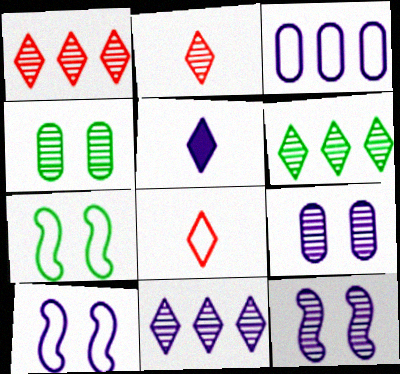[[1, 6, 11], 
[3, 5, 12], 
[3, 7, 8]]